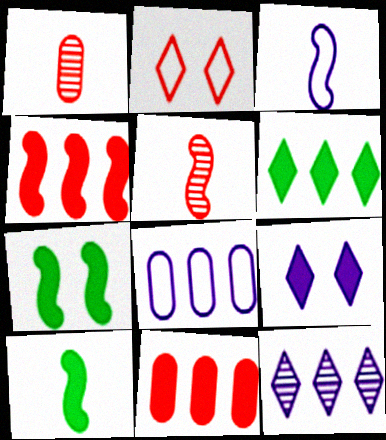[[1, 2, 4], 
[2, 5, 11], 
[3, 5, 10], 
[9, 10, 11]]